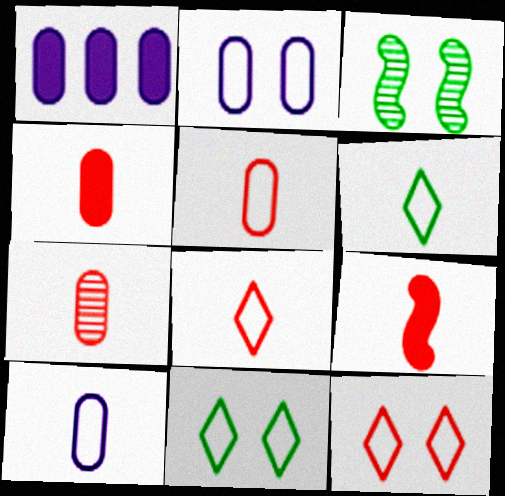[[1, 3, 8], 
[4, 5, 7], 
[7, 8, 9]]